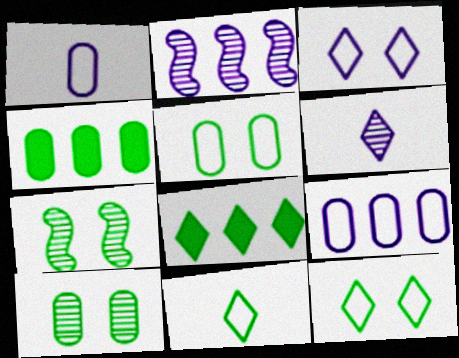[[4, 7, 11]]